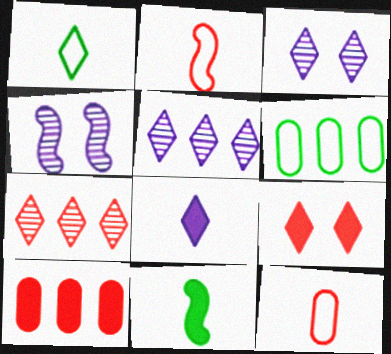[[1, 4, 10], 
[1, 5, 9]]